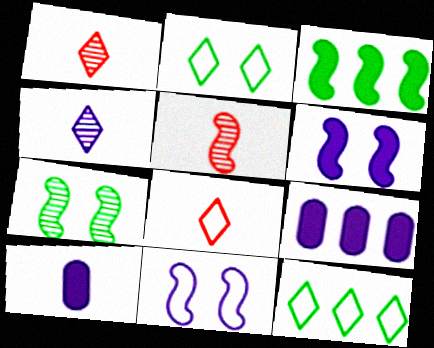[[2, 5, 9], 
[3, 5, 11], 
[4, 9, 11], 
[7, 8, 9]]